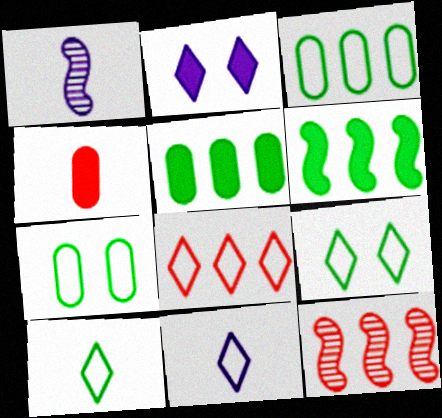[[1, 4, 10], 
[2, 4, 6], 
[8, 9, 11]]